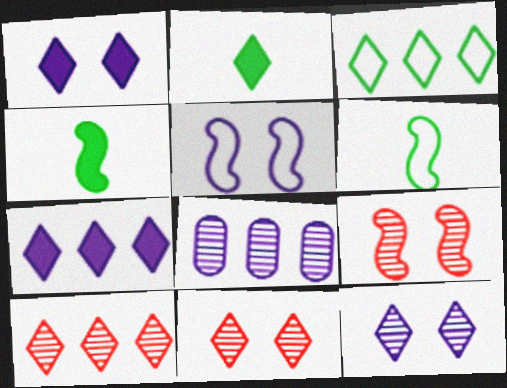[[3, 7, 10]]